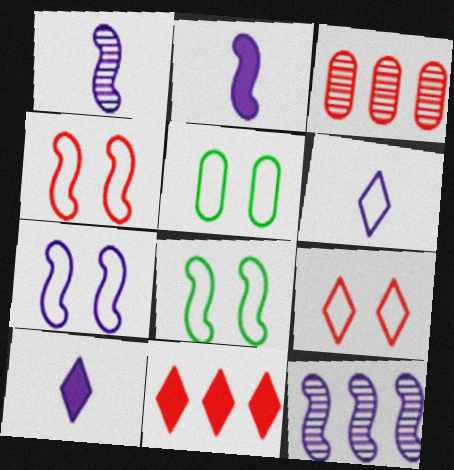[[1, 5, 11], 
[2, 7, 12], 
[3, 8, 10], 
[4, 7, 8], 
[5, 7, 9]]